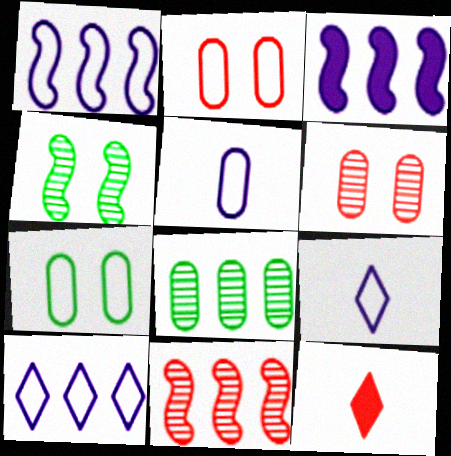[[2, 11, 12]]